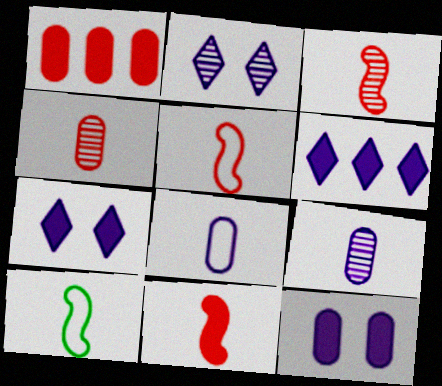[[1, 2, 10], 
[3, 5, 11]]